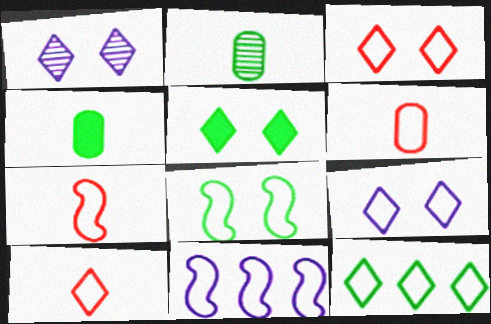[[1, 3, 5], 
[6, 7, 10], 
[7, 8, 11], 
[9, 10, 12]]